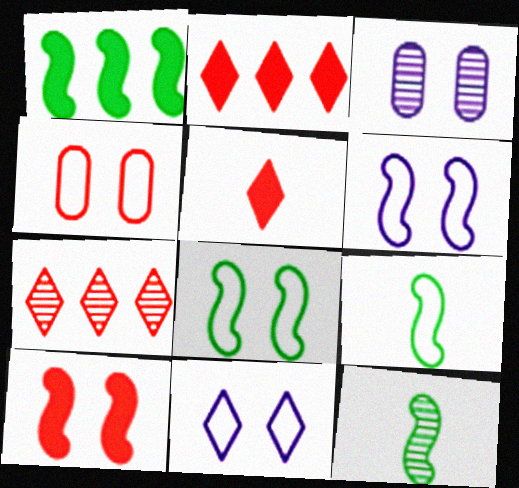[[1, 8, 12], 
[2, 3, 9], 
[3, 7, 12], 
[4, 8, 11]]